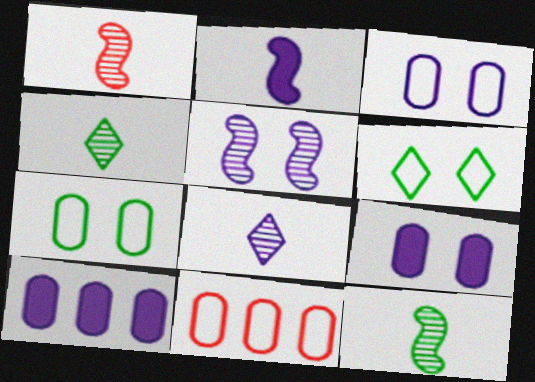[[1, 6, 10]]